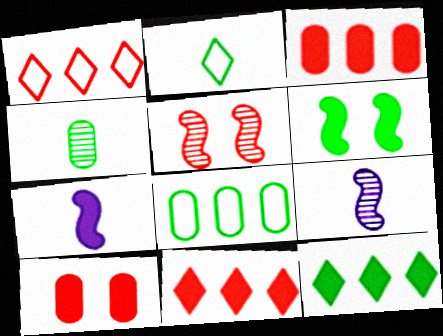[[7, 10, 12]]